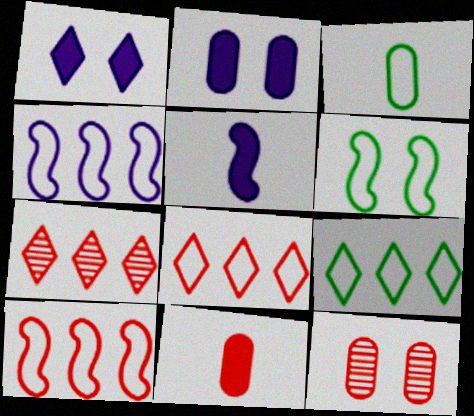[[1, 6, 12], 
[3, 6, 9], 
[5, 9, 12]]